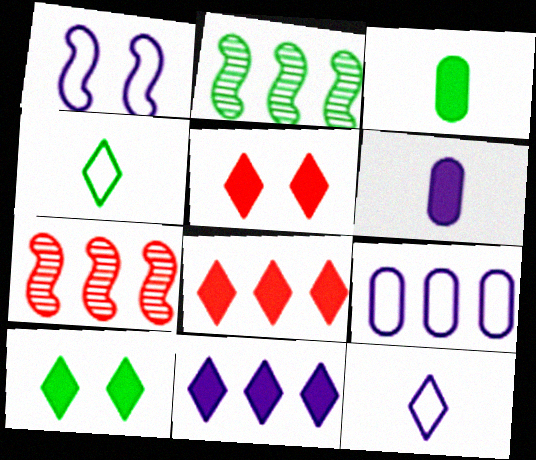[[1, 9, 12], 
[2, 8, 9]]